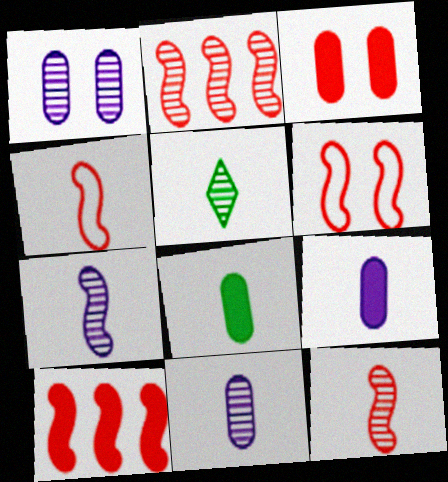[[1, 2, 5], 
[4, 5, 9], 
[5, 11, 12], 
[6, 10, 12]]